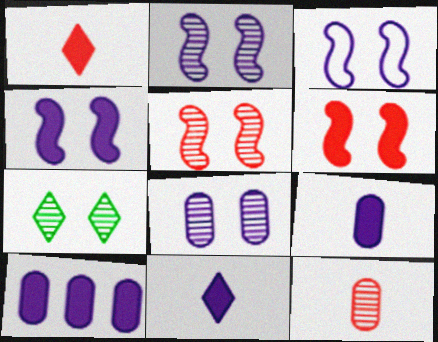[[2, 3, 4], 
[4, 10, 11], 
[5, 7, 8]]